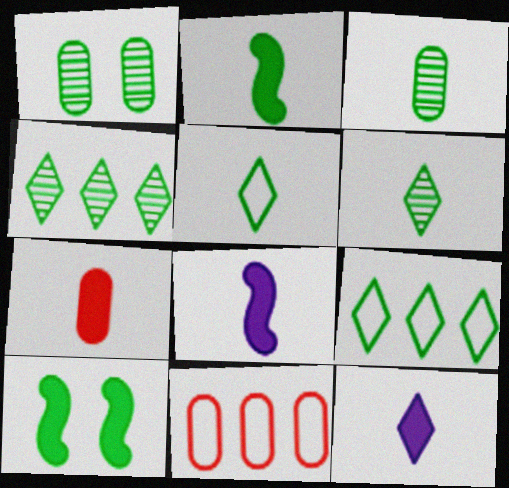[[1, 2, 9], 
[2, 3, 5], 
[2, 7, 12], 
[3, 9, 10]]